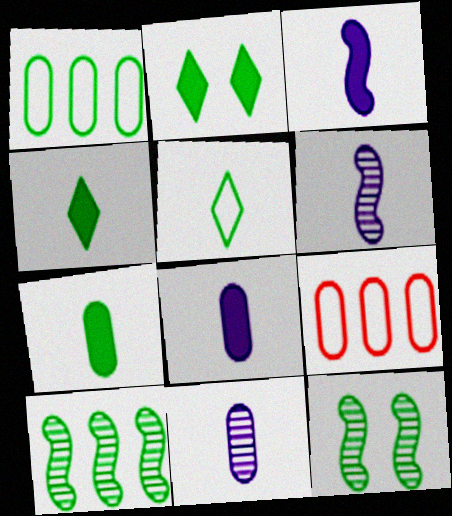[[1, 4, 12], 
[2, 6, 9]]